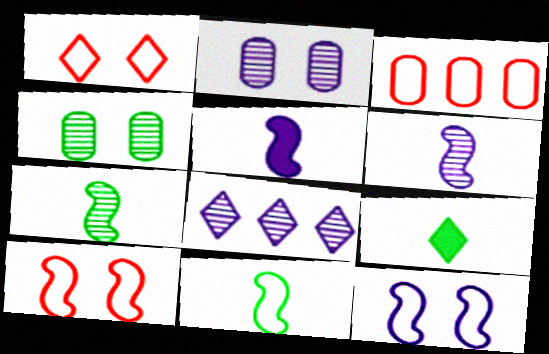[[1, 8, 9], 
[2, 6, 8]]